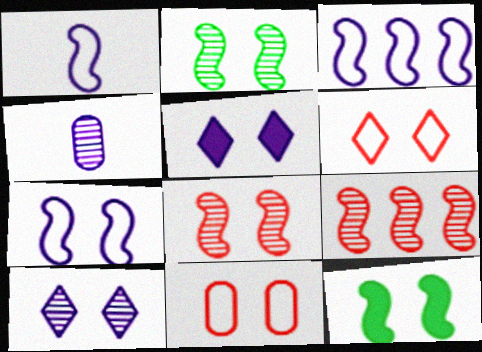[[1, 3, 7], 
[1, 9, 12], 
[2, 5, 11], 
[3, 4, 5], 
[7, 8, 12], 
[10, 11, 12]]